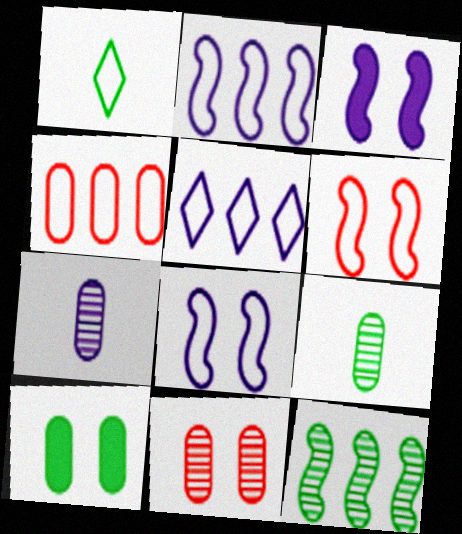[[1, 4, 8], 
[1, 10, 12], 
[3, 5, 7], 
[4, 7, 10]]